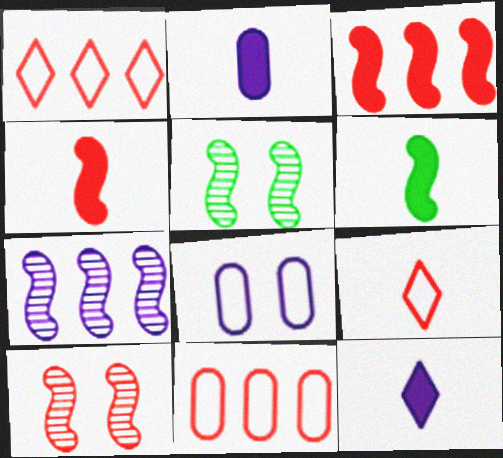[[1, 2, 5], 
[5, 11, 12], 
[7, 8, 12]]